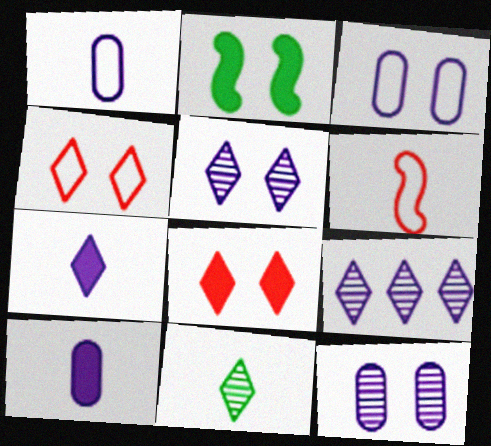[[2, 4, 12], 
[6, 10, 11]]